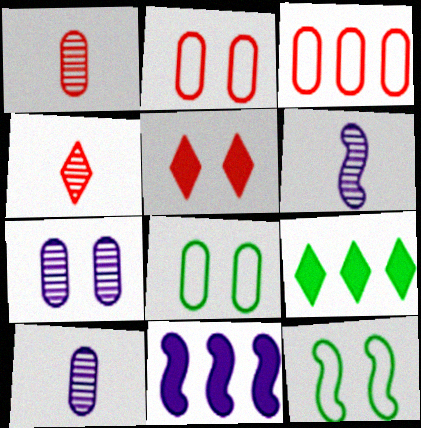[[2, 6, 9], 
[4, 8, 11], 
[5, 7, 12]]